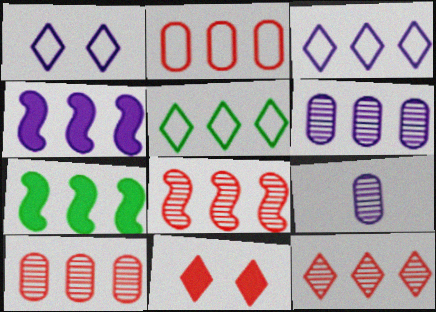[[1, 4, 9], 
[3, 4, 6], 
[3, 7, 10], 
[4, 5, 10], 
[8, 10, 12]]